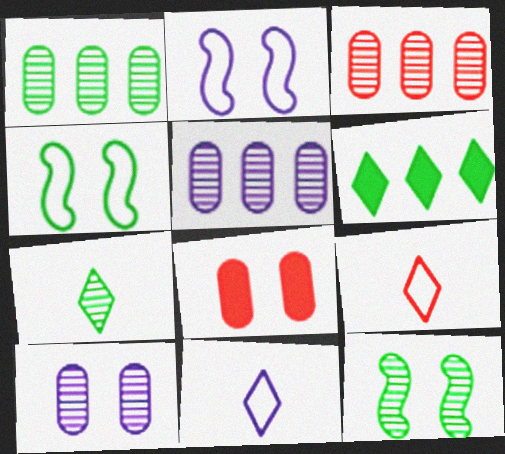[[1, 3, 5], 
[1, 7, 12]]